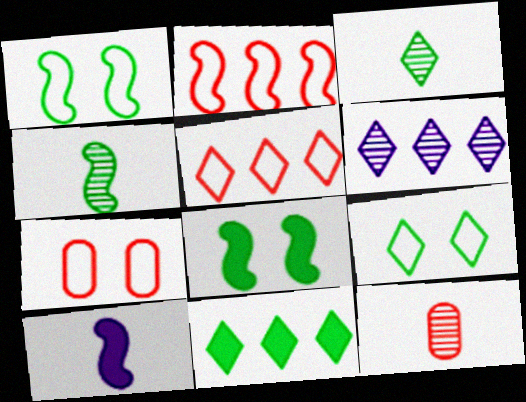[[3, 9, 11], 
[5, 6, 11]]